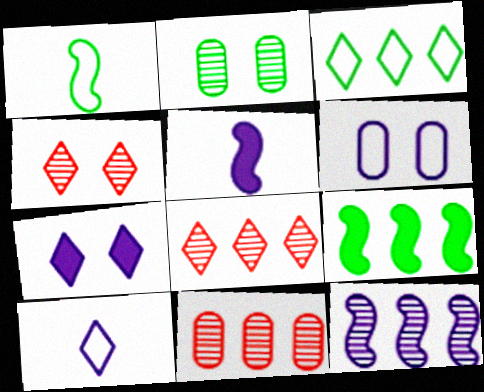[[1, 7, 11]]